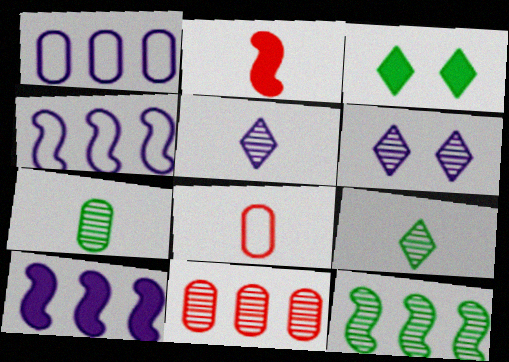[]